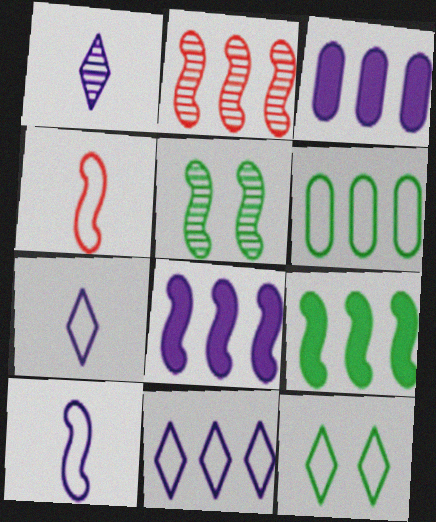[[4, 5, 8]]